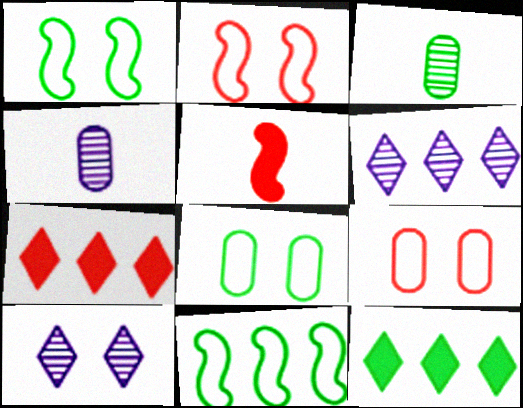[[1, 3, 12], 
[1, 4, 7], 
[2, 4, 12], 
[5, 6, 8]]